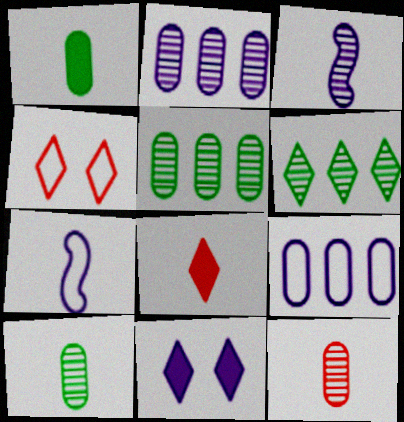[[2, 7, 11], 
[3, 9, 11], 
[7, 8, 10]]